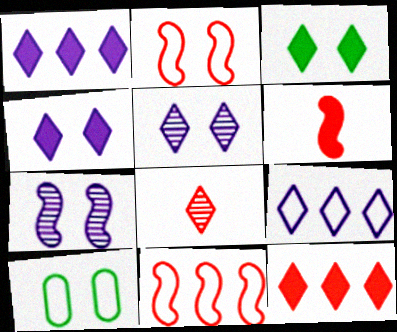[[3, 8, 9]]